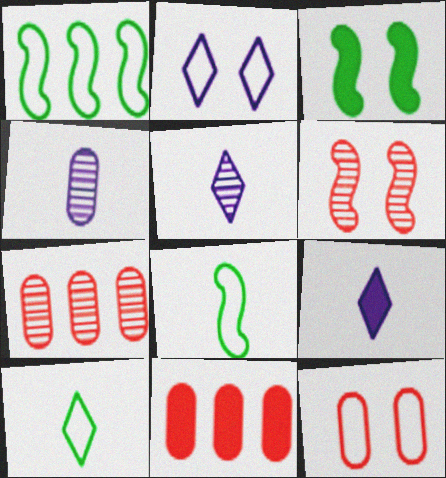[[3, 9, 11]]